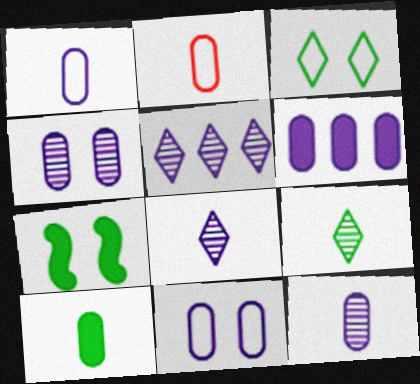[[1, 4, 6], 
[2, 5, 7], 
[2, 10, 12], 
[6, 11, 12]]